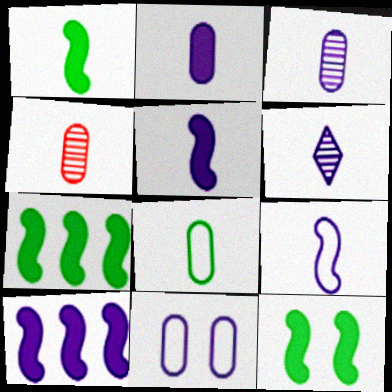[[1, 7, 12], 
[2, 4, 8], 
[2, 6, 9], 
[6, 10, 11]]